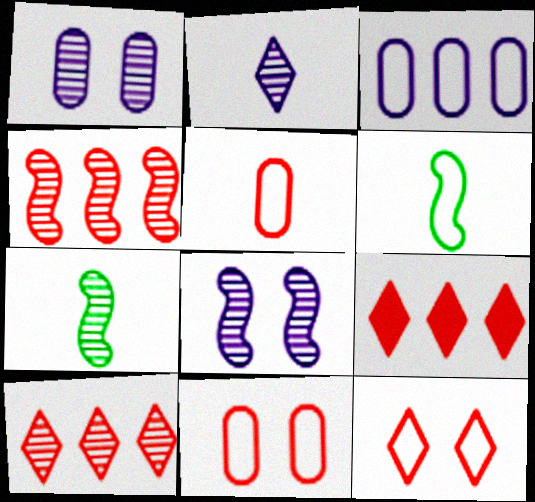[[1, 6, 9], 
[1, 7, 10], 
[3, 6, 12], 
[4, 7, 8]]